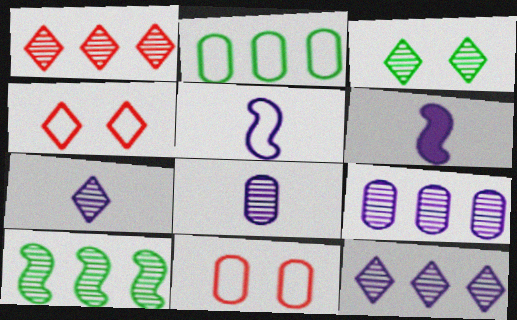[[1, 3, 7], 
[1, 9, 10], 
[2, 4, 5]]